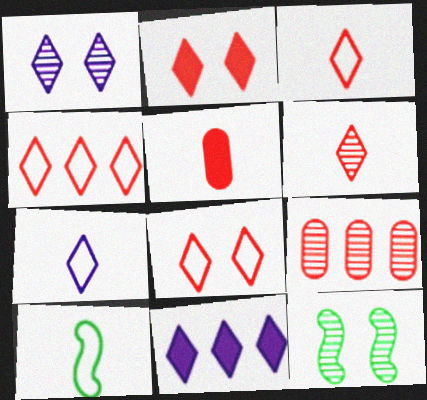[[1, 7, 11], 
[2, 4, 6], 
[3, 4, 8]]